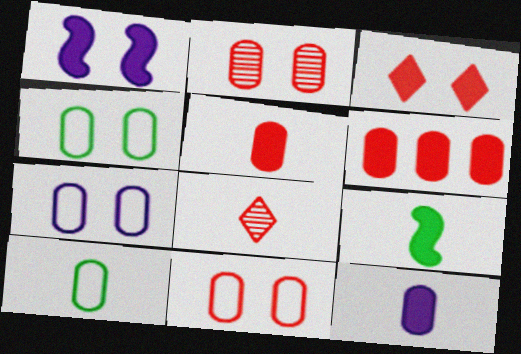[[4, 7, 11]]